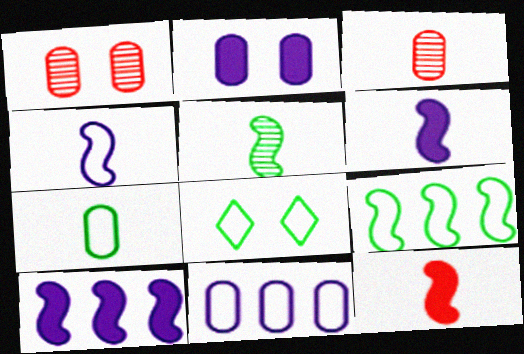[[3, 8, 10], 
[4, 5, 12], 
[7, 8, 9]]